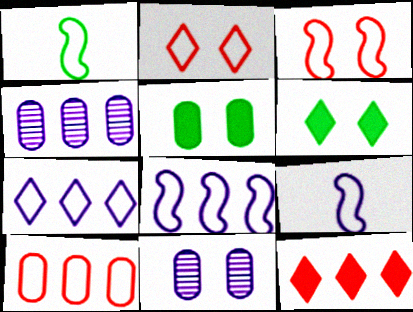[[1, 3, 8], 
[1, 11, 12], 
[3, 6, 11]]